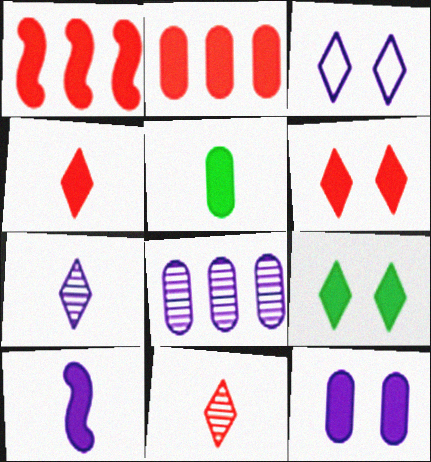[[2, 5, 12], 
[2, 9, 10], 
[3, 8, 10], 
[4, 5, 10]]